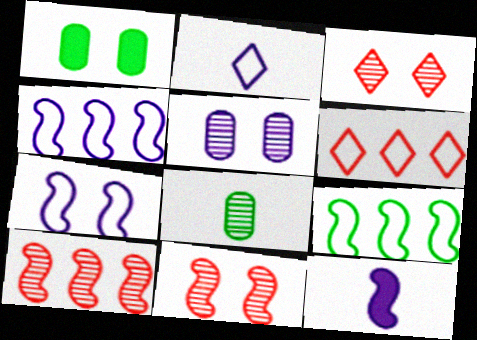[[1, 2, 10], 
[1, 3, 7], 
[9, 11, 12]]